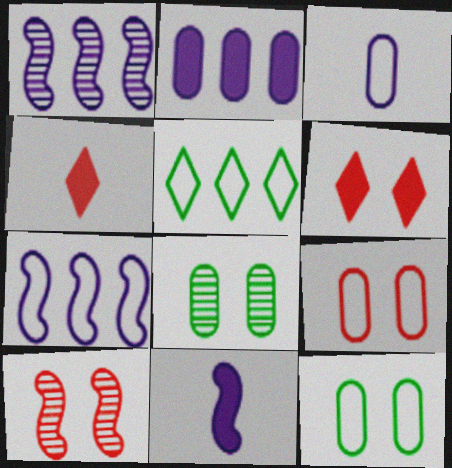[[1, 4, 12], 
[4, 7, 8], 
[6, 9, 10]]